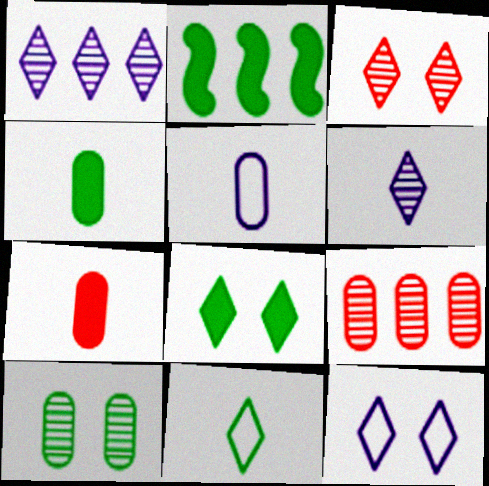[[2, 3, 5], 
[2, 4, 8], 
[2, 10, 11], 
[3, 8, 12]]